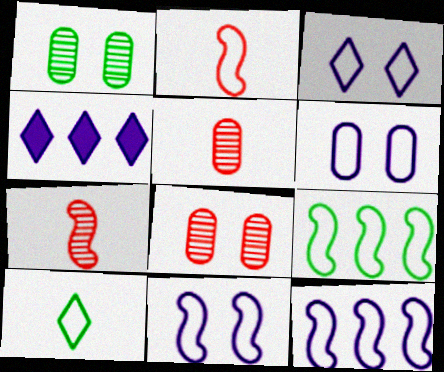[[1, 2, 4], 
[2, 9, 11], 
[3, 6, 11]]